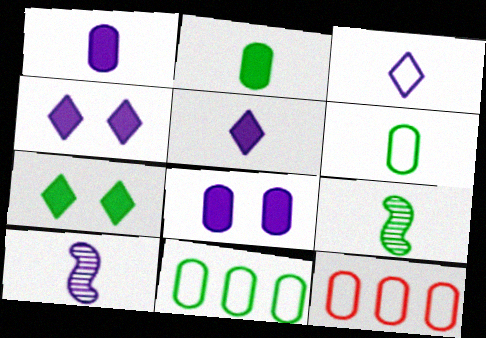[[1, 3, 10], 
[4, 9, 12], 
[7, 9, 11], 
[7, 10, 12]]